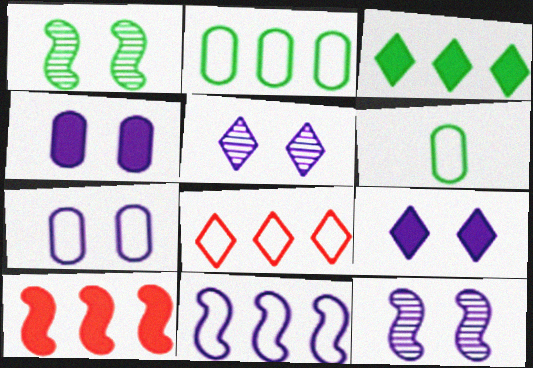[[1, 3, 6], 
[2, 8, 11], 
[5, 6, 10], 
[7, 9, 12]]